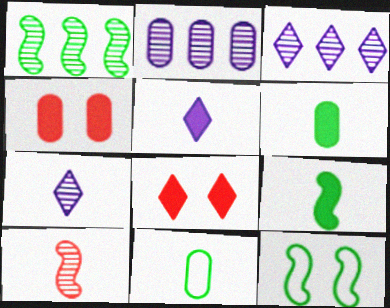[[1, 9, 12], 
[2, 4, 11], 
[5, 10, 11]]